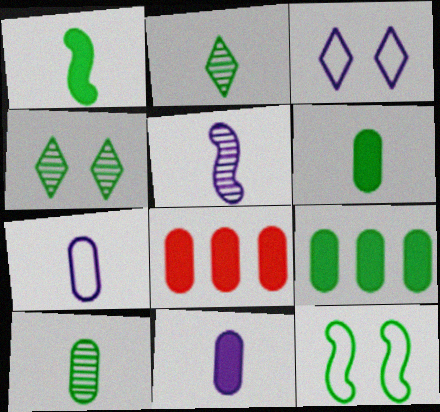[[2, 9, 12]]